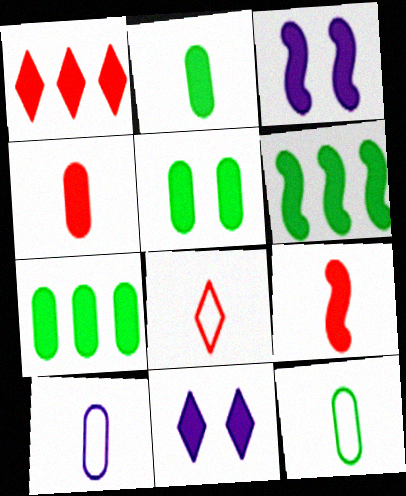[[1, 2, 3], 
[2, 5, 7], 
[3, 6, 9], 
[4, 6, 11], 
[7, 9, 11]]